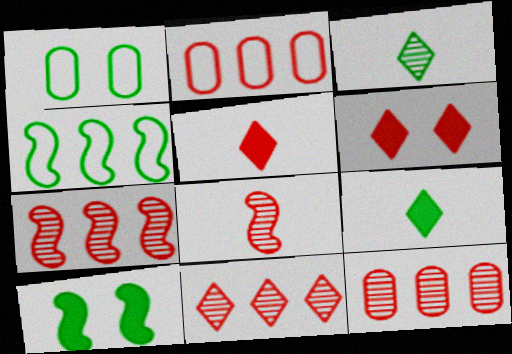[[2, 6, 8], 
[7, 11, 12]]